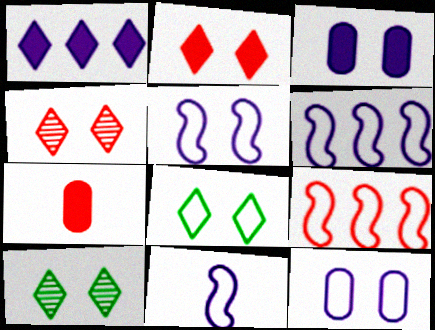[[4, 7, 9], 
[5, 6, 11], 
[6, 7, 10]]